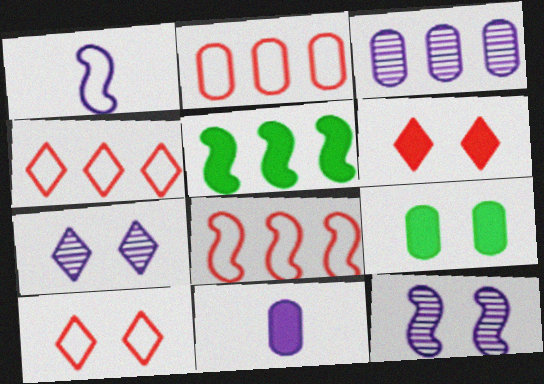[[2, 4, 8], 
[3, 4, 5], 
[5, 6, 11], 
[9, 10, 12]]